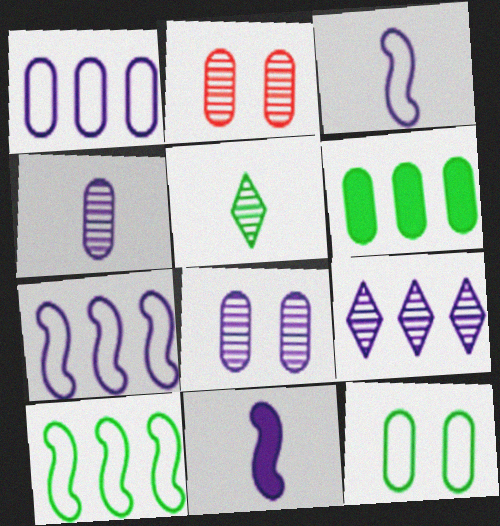[]